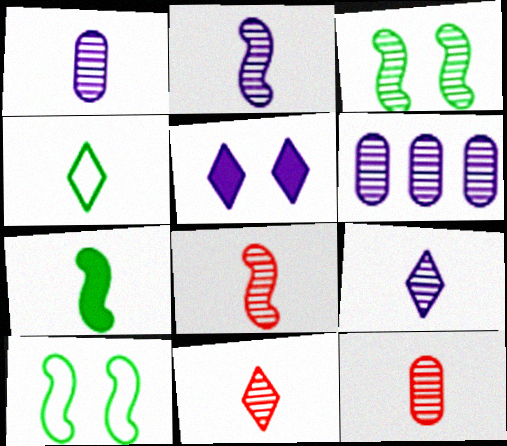[[1, 2, 9], 
[3, 6, 11], 
[8, 11, 12]]